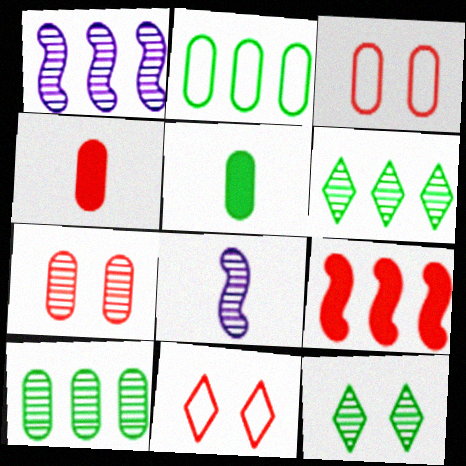[[1, 5, 11], 
[6, 7, 8]]